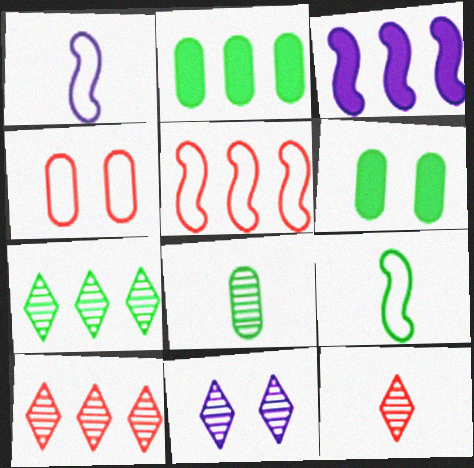[[1, 6, 10], 
[6, 7, 9], 
[7, 11, 12]]